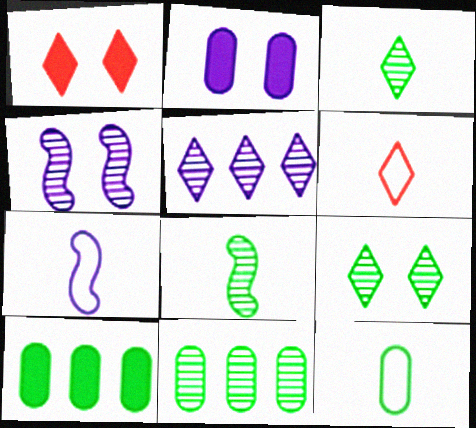[[1, 7, 11], 
[2, 5, 7], 
[4, 6, 10], 
[6, 7, 12], 
[8, 9, 11]]